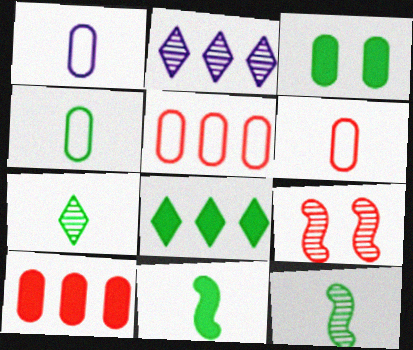[[1, 4, 6], 
[1, 8, 9], 
[3, 8, 11], 
[4, 7, 11]]